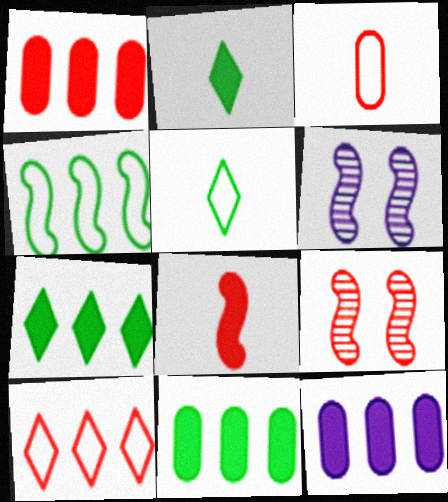[[1, 5, 6], 
[1, 11, 12], 
[3, 6, 7], 
[4, 6, 8], 
[5, 9, 12]]